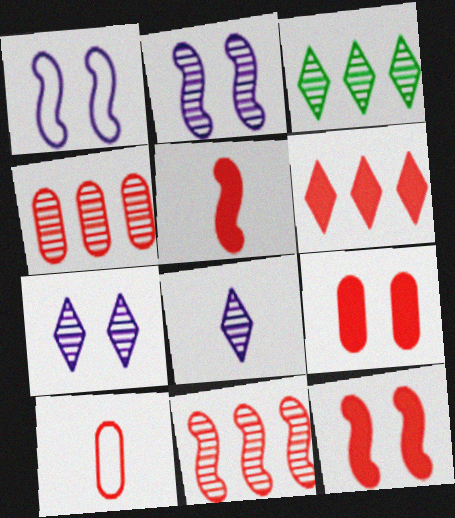[[4, 9, 10], 
[5, 6, 9]]